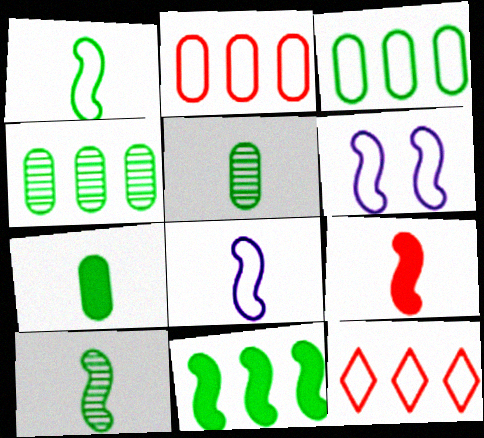[[8, 9, 10]]